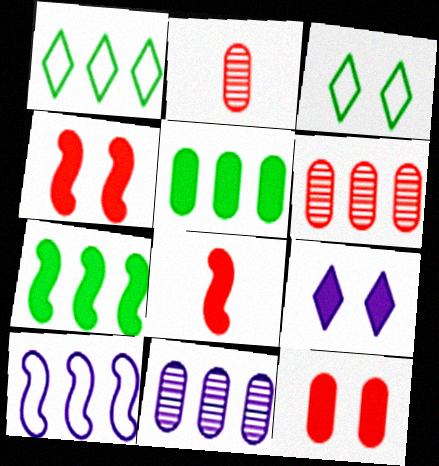[[3, 8, 11], 
[5, 8, 9]]